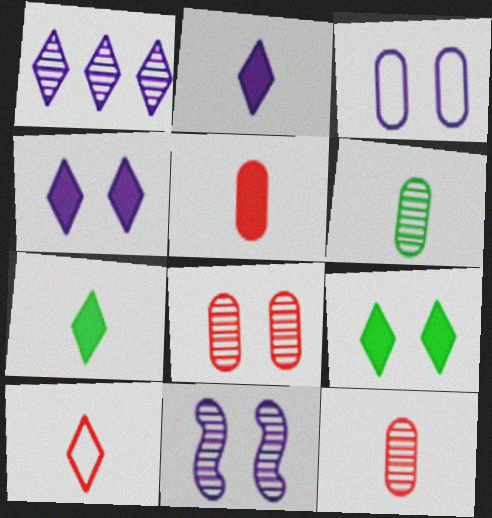[[1, 9, 10], 
[3, 4, 11]]